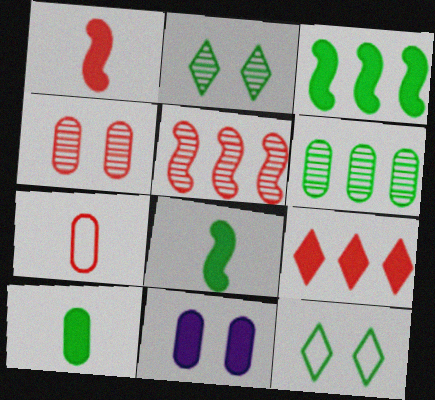[[6, 7, 11], 
[6, 8, 12], 
[8, 9, 11]]